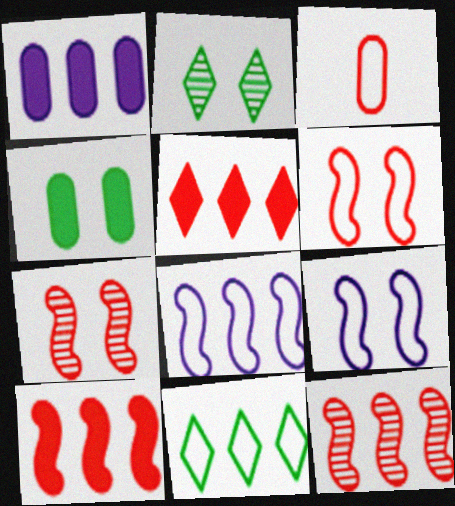[[1, 11, 12], 
[3, 5, 7], 
[3, 9, 11]]